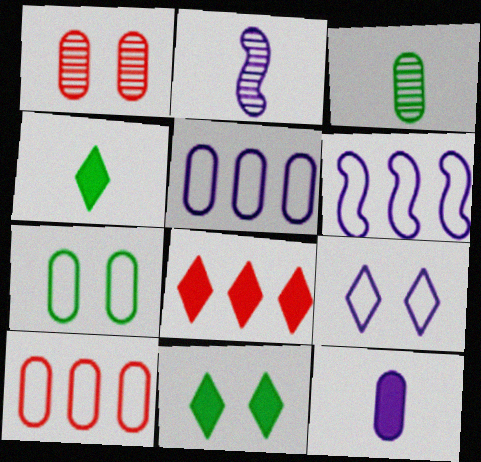[[1, 4, 6], 
[2, 7, 8], 
[2, 10, 11]]